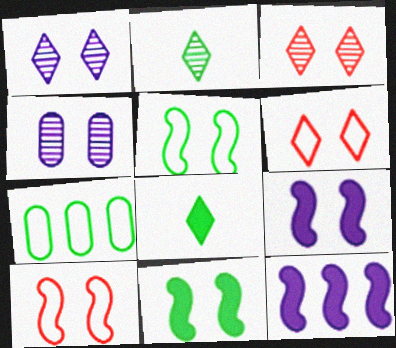[[2, 7, 11], 
[4, 6, 11]]